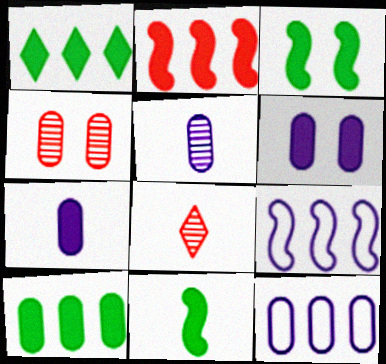[[3, 8, 12], 
[5, 6, 12]]